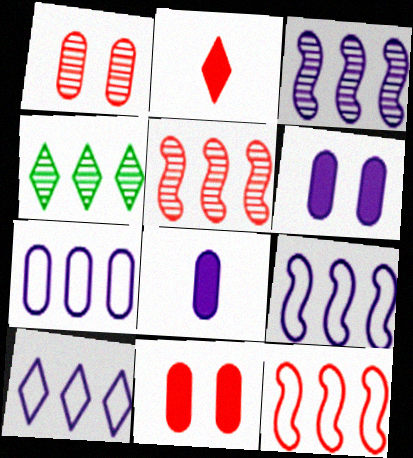[[1, 2, 12], 
[7, 9, 10]]